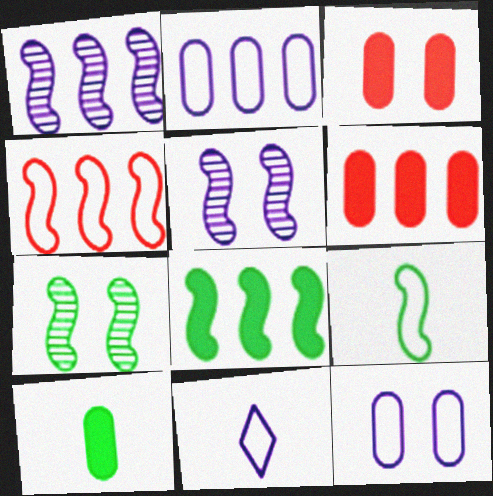[[1, 4, 8], 
[6, 7, 11], 
[7, 8, 9]]